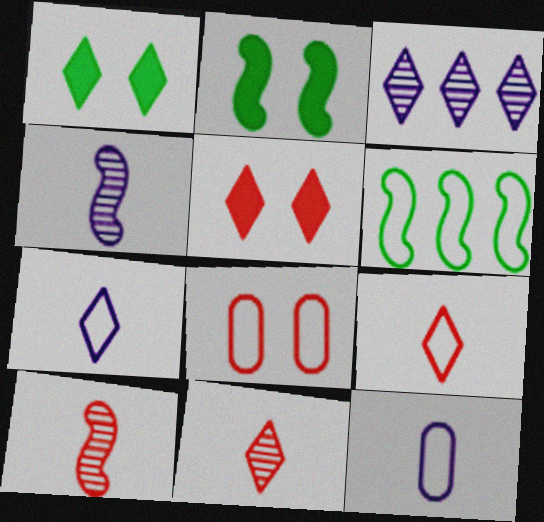[[1, 3, 9], 
[6, 7, 8]]